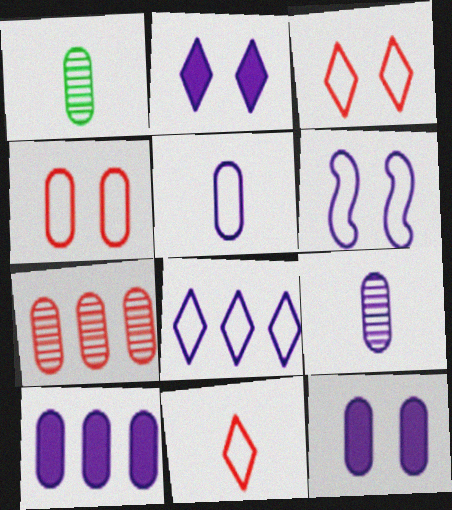[[1, 4, 10], 
[5, 6, 8]]